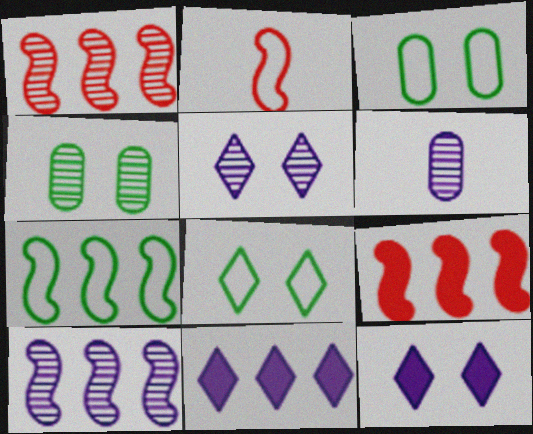[[2, 4, 11], 
[5, 6, 10], 
[6, 8, 9], 
[7, 9, 10]]